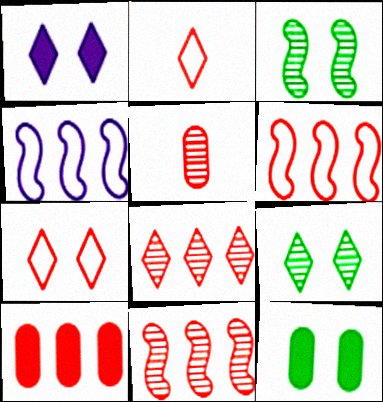[[1, 7, 9], 
[6, 8, 10]]